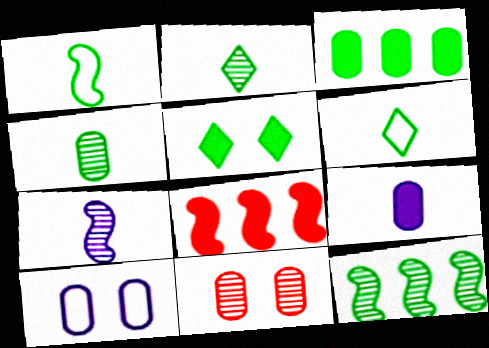[[2, 8, 10], 
[5, 8, 9]]